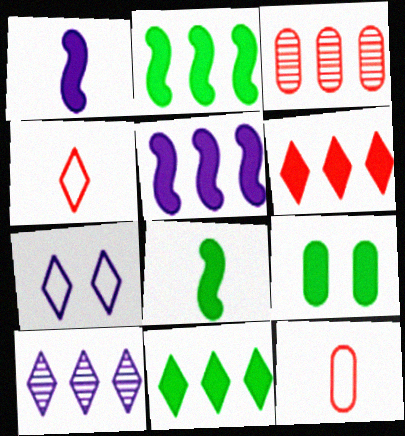[[1, 6, 9], 
[3, 7, 8], 
[8, 9, 11]]